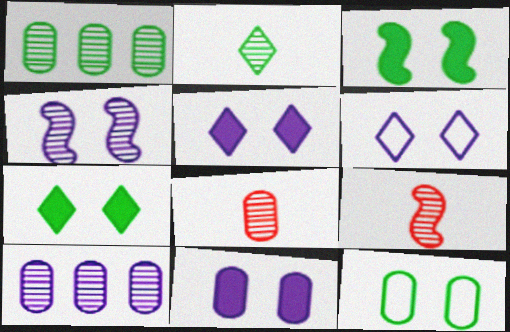[[4, 6, 11]]